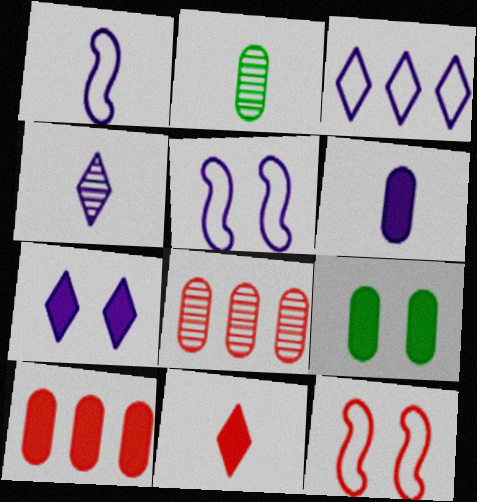[[1, 2, 11], 
[1, 4, 6], 
[3, 4, 7], 
[6, 9, 10], 
[8, 11, 12]]